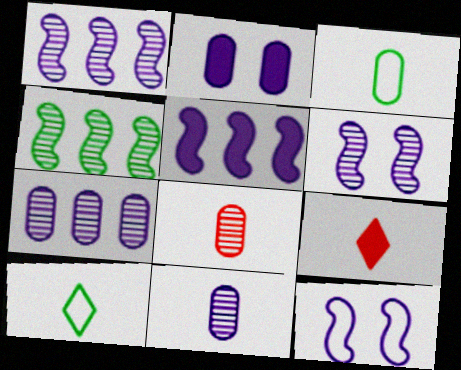[]